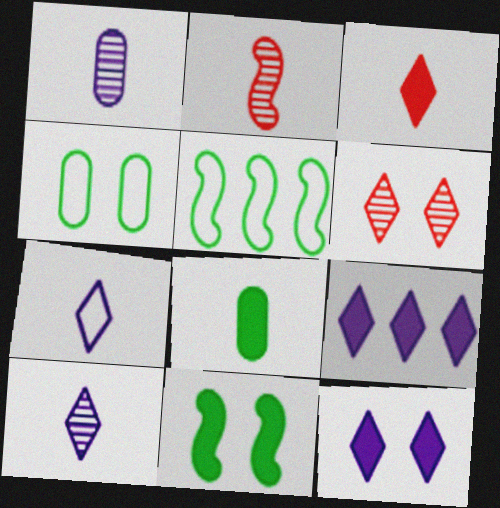[[2, 4, 9], 
[2, 7, 8]]